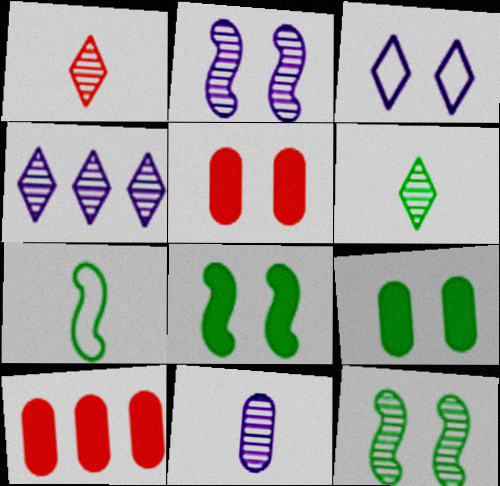[[2, 4, 11], 
[3, 5, 12], 
[4, 5, 7]]